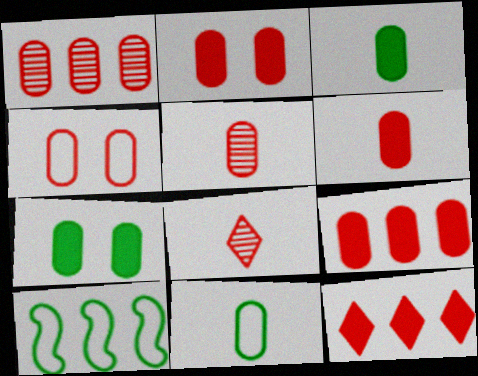[[1, 4, 6], 
[2, 6, 9], 
[4, 5, 9]]